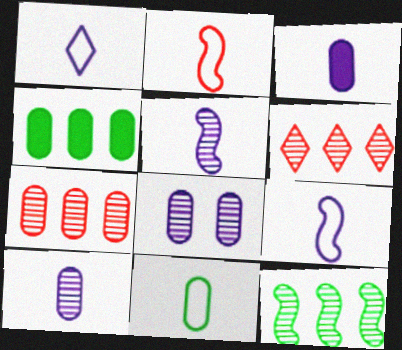[[1, 2, 11], 
[1, 3, 5]]